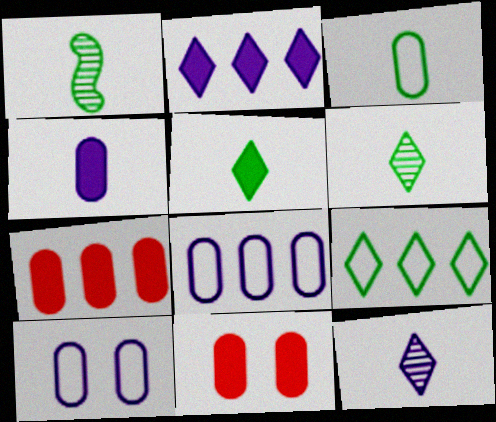[[1, 3, 5]]